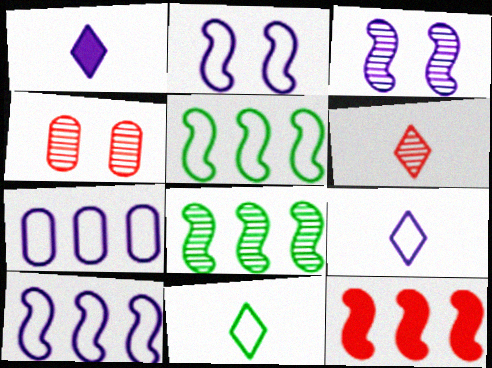[[1, 3, 7], 
[1, 4, 5], 
[1, 6, 11], 
[2, 7, 9], 
[8, 10, 12]]